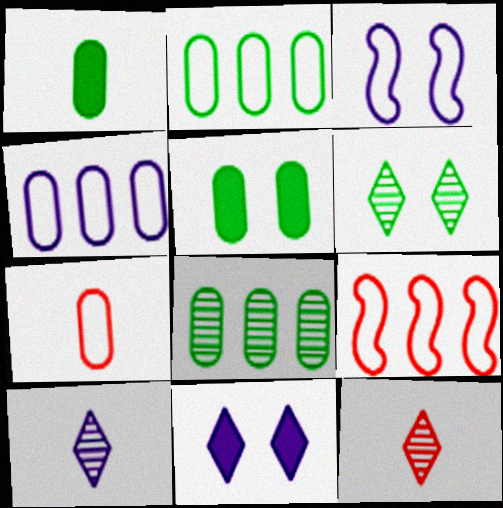[[5, 9, 10]]